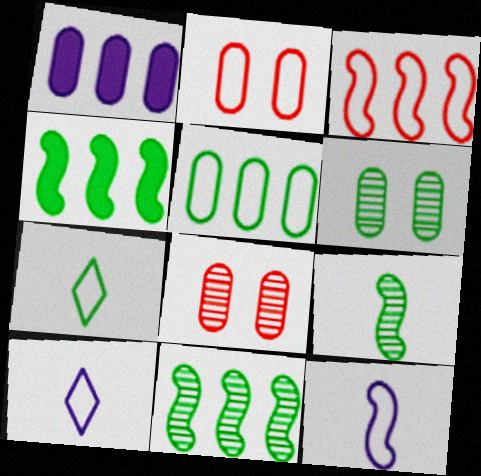[[4, 6, 7], 
[4, 8, 10]]